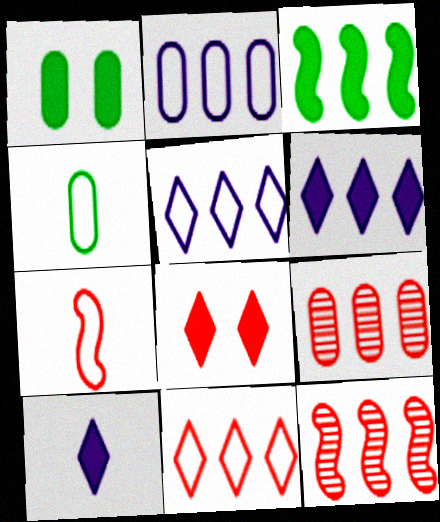[[3, 5, 9], 
[7, 8, 9]]